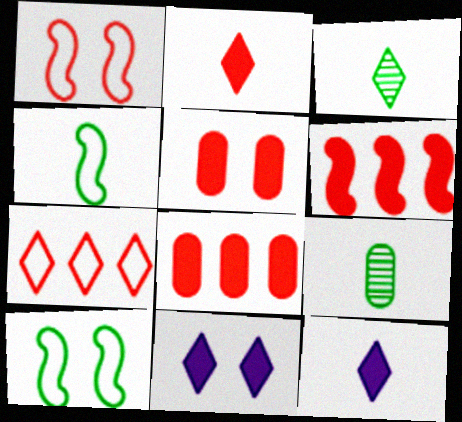[[2, 5, 6], 
[3, 7, 11]]